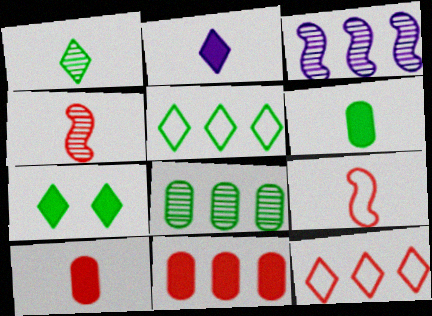[[1, 5, 7], 
[3, 5, 11]]